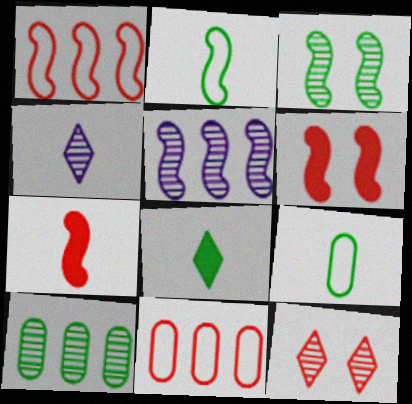[[2, 5, 6], 
[4, 7, 9], 
[7, 11, 12]]